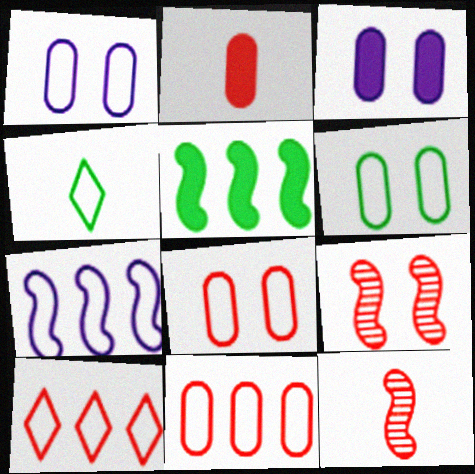[[1, 6, 8], 
[2, 9, 10], 
[4, 7, 8]]